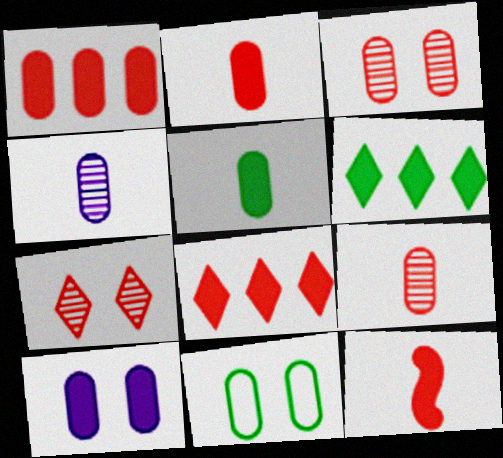[[1, 4, 11], 
[1, 5, 10], 
[3, 10, 11], 
[6, 10, 12]]